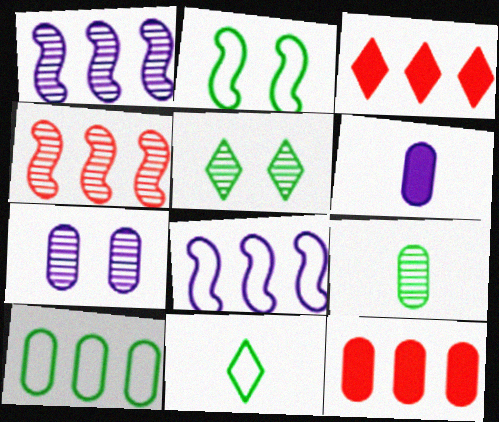[[1, 3, 10], 
[2, 10, 11]]